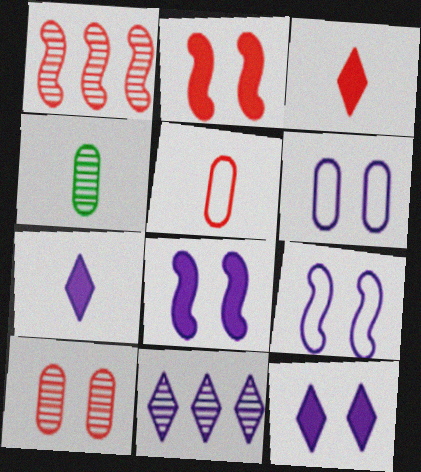[]